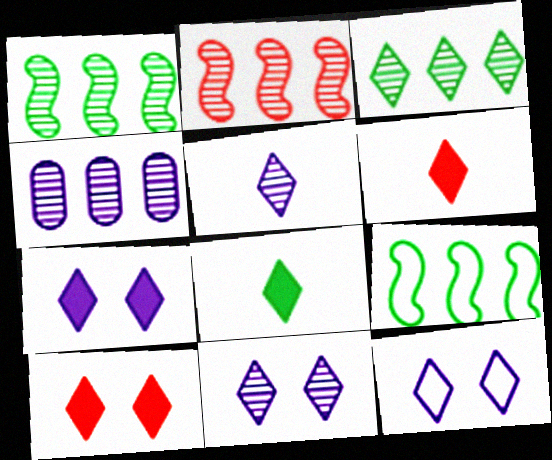[[2, 3, 4], 
[3, 6, 12], 
[7, 11, 12]]